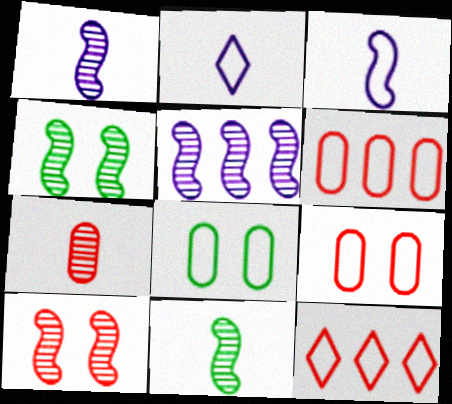[[3, 8, 12], 
[5, 10, 11]]